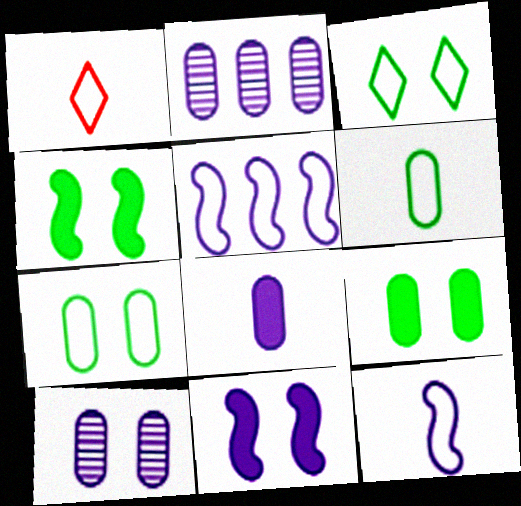[[1, 2, 4], 
[1, 5, 7], 
[1, 6, 12]]